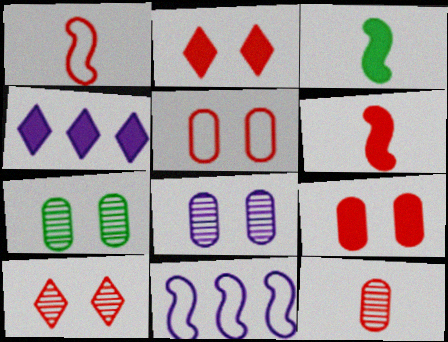[[1, 4, 7], 
[3, 4, 9]]